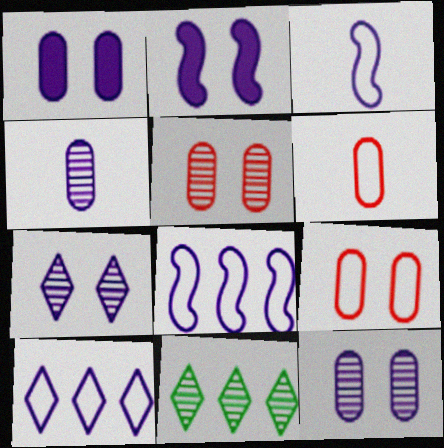[[2, 4, 10], 
[2, 6, 11]]